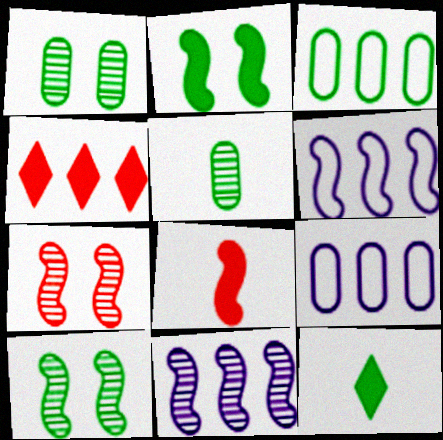[[3, 4, 11], 
[3, 10, 12], 
[6, 8, 10], 
[7, 9, 12]]